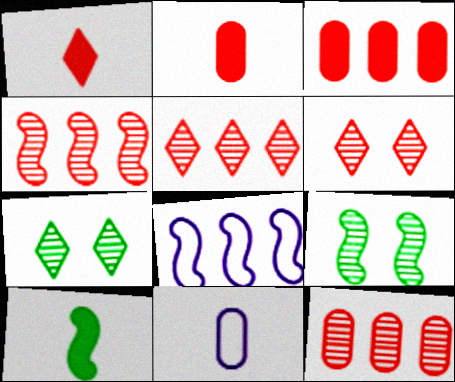[[2, 7, 8], 
[4, 5, 12]]